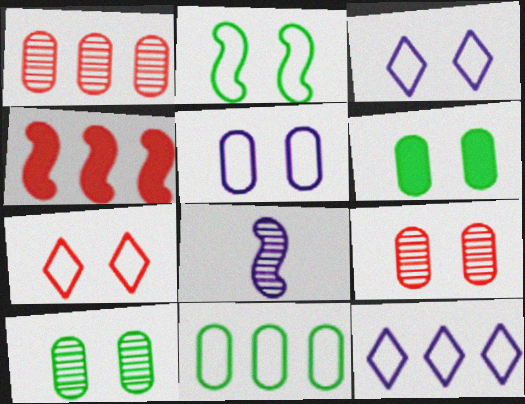[[2, 4, 8], 
[2, 5, 7], 
[5, 6, 9]]